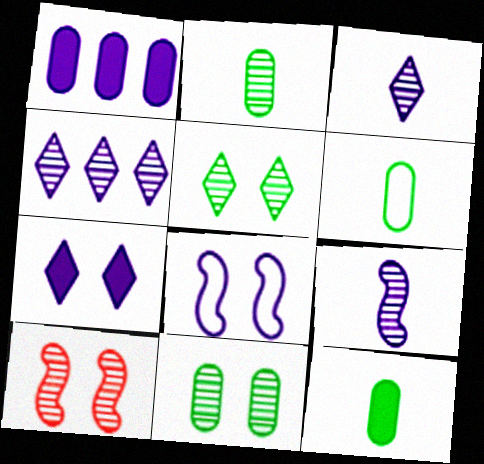[[1, 3, 8], 
[2, 4, 10], 
[2, 6, 12]]